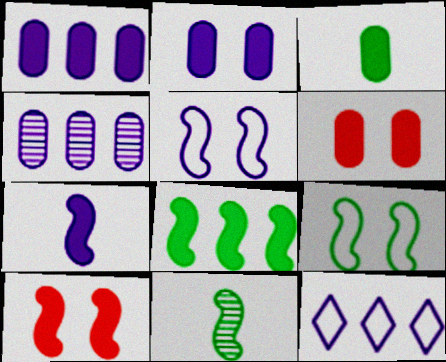[[1, 3, 6], 
[6, 11, 12], 
[7, 8, 10], 
[8, 9, 11]]